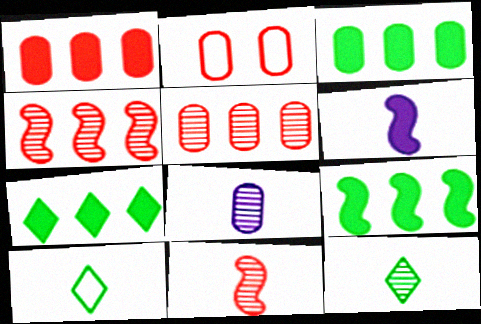[[2, 3, 8], 
[3, 7, 9], 
[8, 11, 12]]